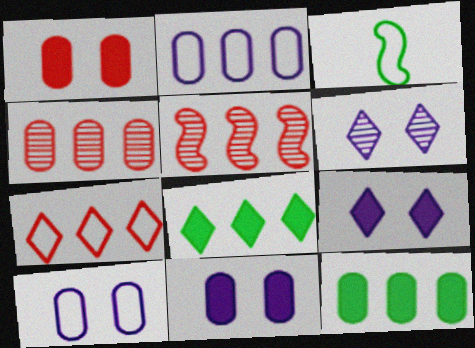[[2, 4, 12], 
[2, 5, 8], 
[3, 4, 9], 
[3, 7, 10]]